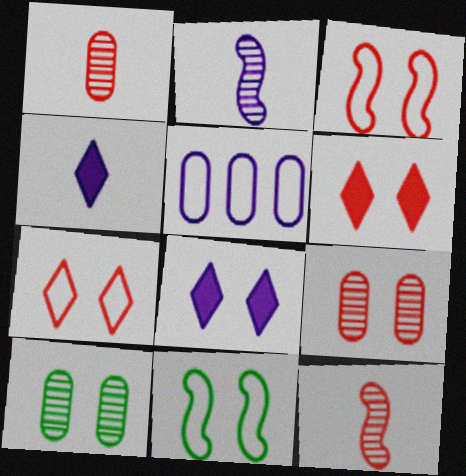[[2, 5, 8], 
[3, 6, 9], 
[3, 8, 10], 
[8, 9, 11]]